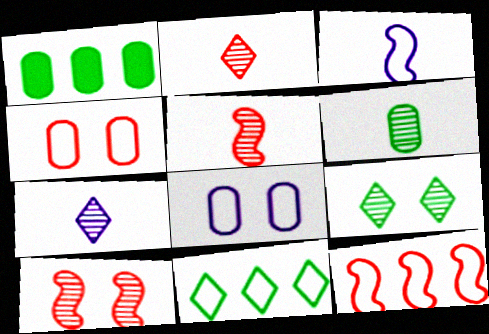[[3, 4, 11], 
[5, 6, 7]]